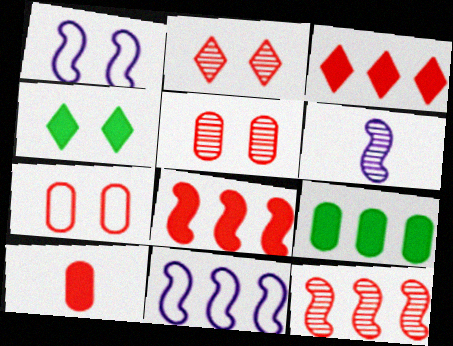[[1, 4, 5]]